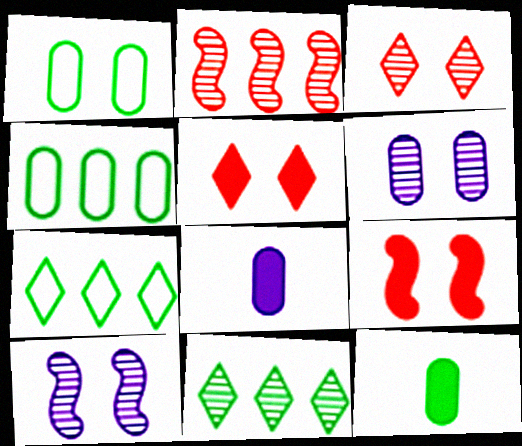[[1, 5, 10]]